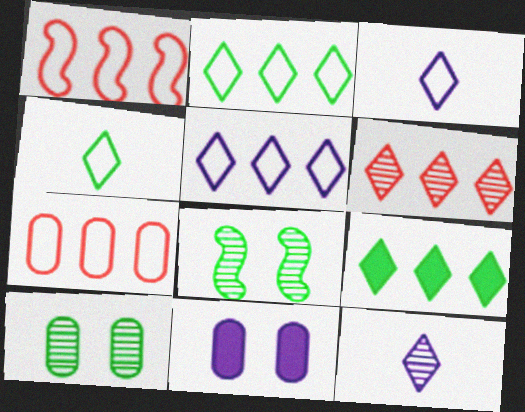[[5, 6, 9]]